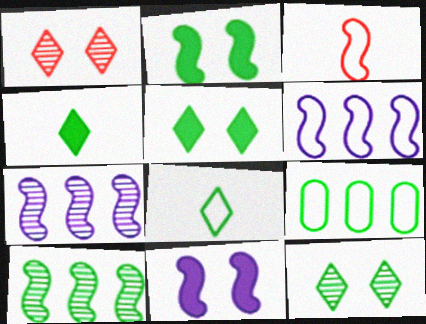[[2, 3, 7], 
[3, 10, 11]]